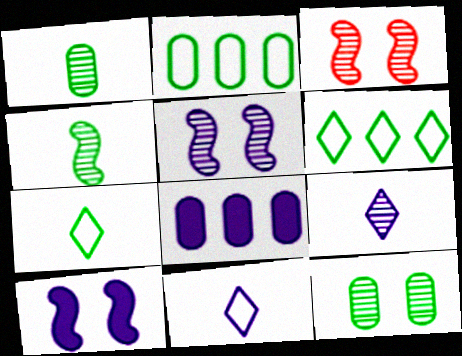[[3, 7, 8], 
[5, 8, 11]]